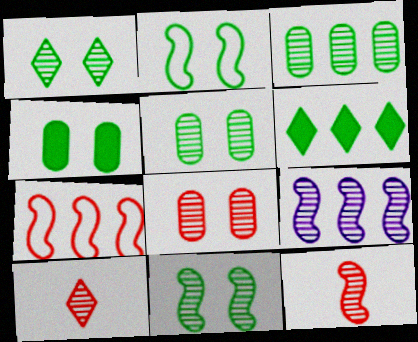[[1, 2, 4], 
[1, 5, 11], 
[5, 9, 10], 
[9, 11, 12]]